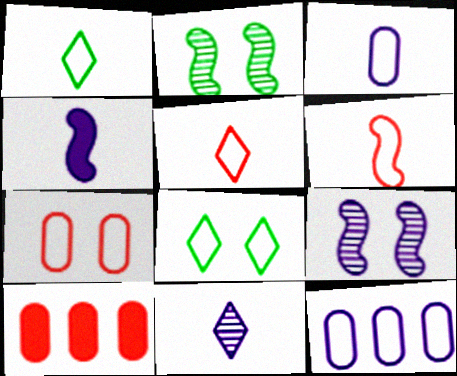[[1, 3, 6], 
[1, 9, 10], 
[3, 4, 11], 
[6, 8, 12]]